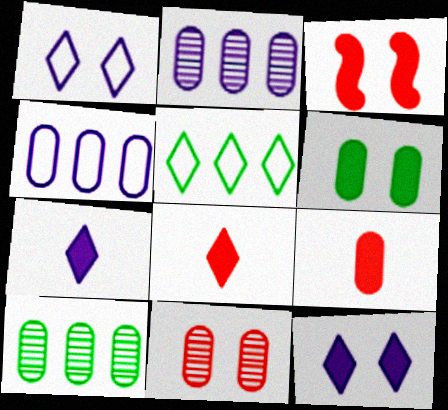[[3, 6, 12]]